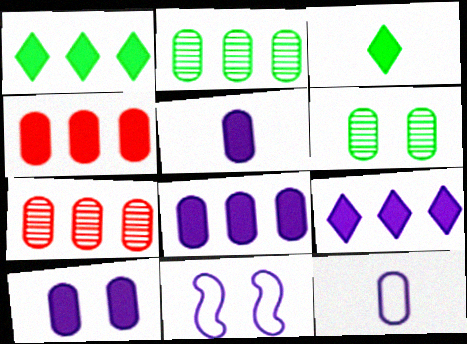[[3, 7, 11], 
[4, 6, 12], 
[5, 8, 10]]